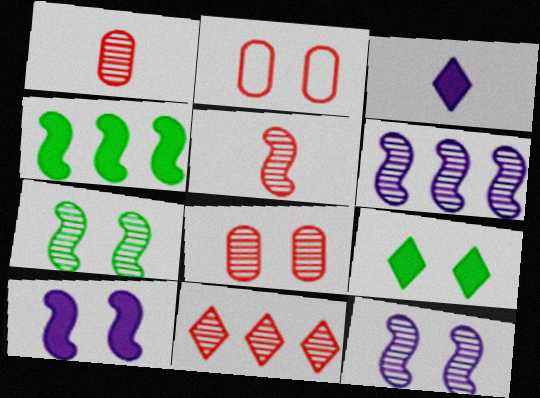[[2, 9, 12], 
[5, 6, 7], 
[5, 8, 11]]